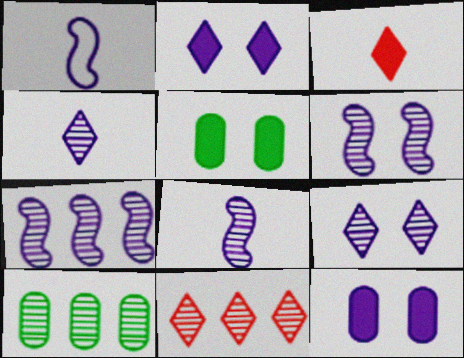[[1, 5, 11], 
[6, 7, 8], 
[7, 10, 11]]